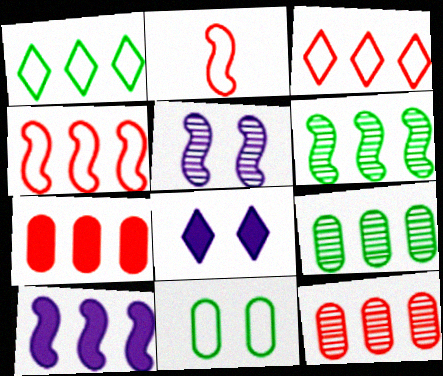[[1, 10, 12], 
[2, 8, 9], 
[3, 9, 10], 
[4, 6, 10]]